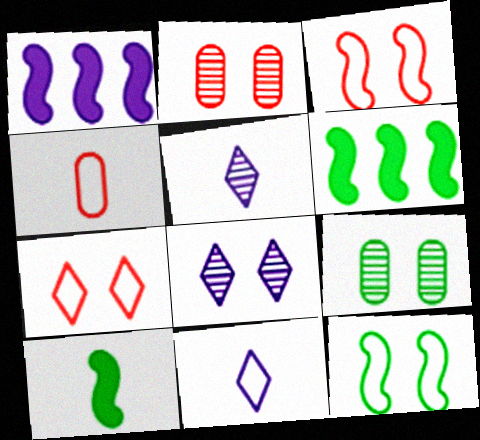[[2, 6, 11], 
[4, 5, 10], 
[4, 6, 8]]